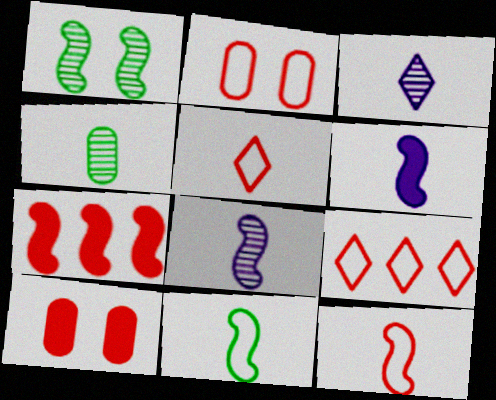[[2, 9, 12], 
[4, 5, 6]]